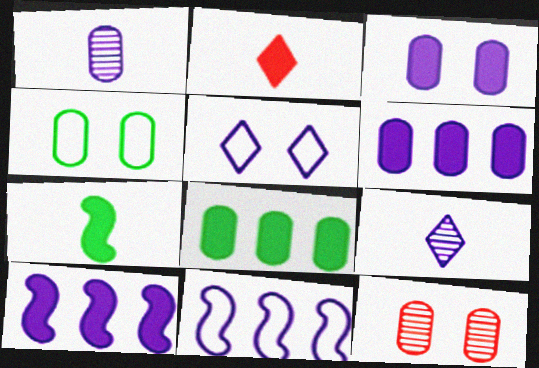[[1, 5, 10], 
[3, 4, 12], 
[3, 9, 11]]